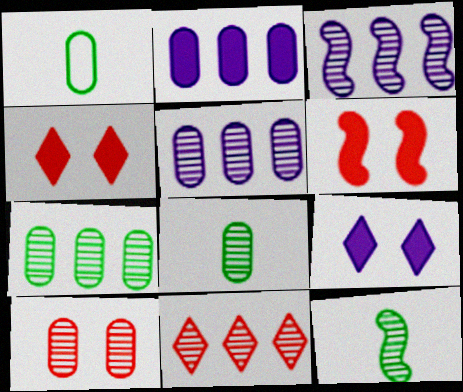[[1, 2, 10], 
[1, 3, 4], 
[3, 7, 11], 
[5, 8, 10]]